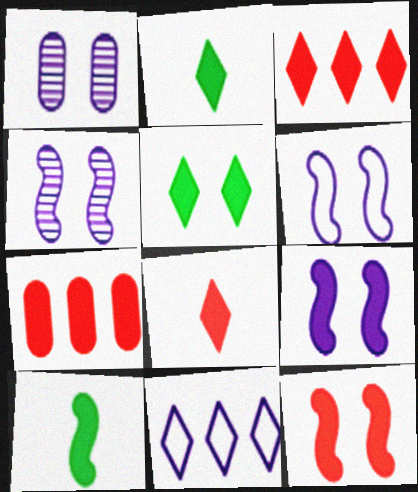[[2, 7, 9], 
[4, 6, 9], 
[7, 8, 12]]